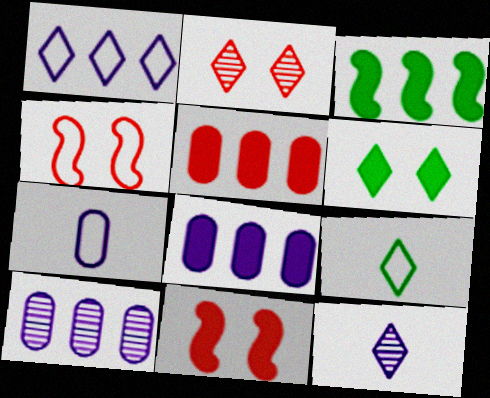[[2, 3, 7], 
[9, 10, 11]]